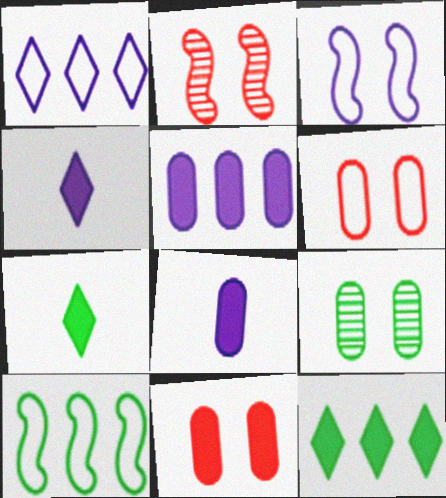[[7, 9, 10]]